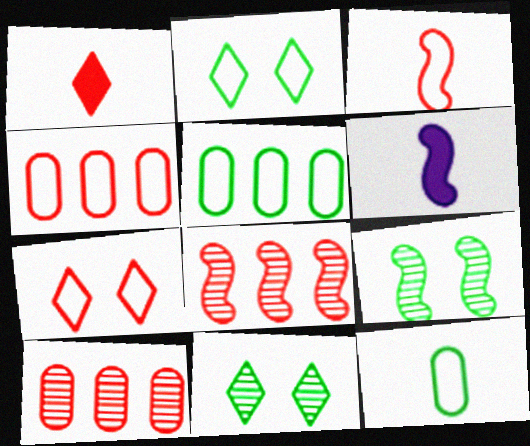[[2, 6, 10], 
[3, 4, 7], 
[4, 6, 11]]